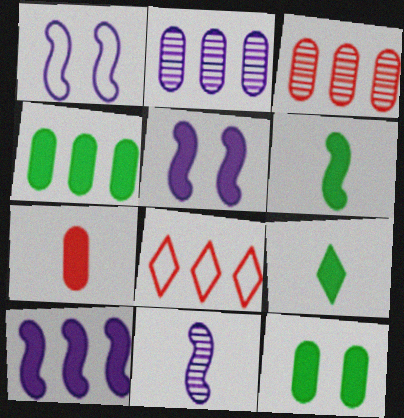[[1, 3, 9], 
[1, 10, 11], 
[8, 11, 12]]